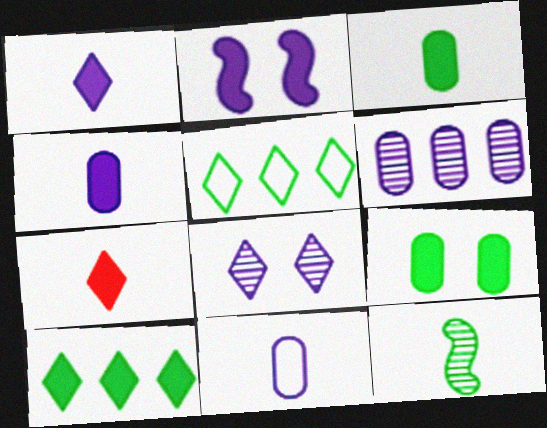[[5, 7, 8], 
[5, 9, 12], 
[7, 11, 12]]